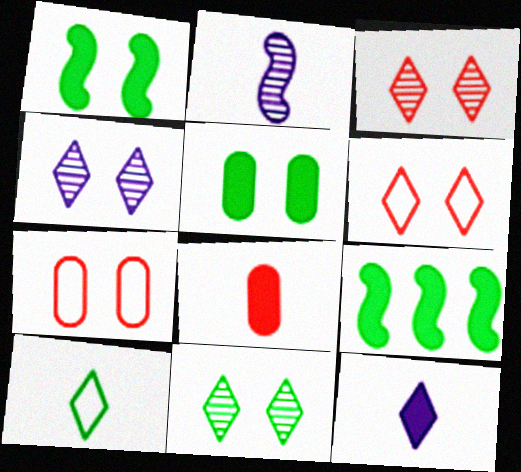[[1, 4, 7], 
[2, 8, 10], 
[3, 4, 11]]